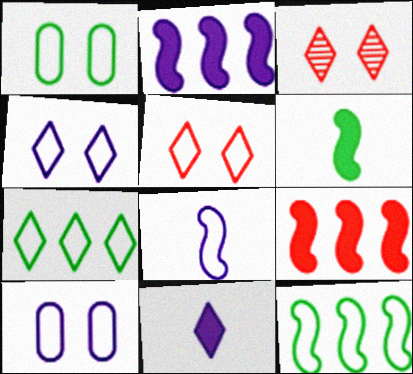[[3, 7, 11]]